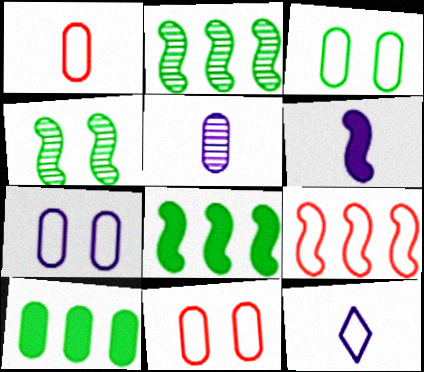[[3, 7, 11], 
[3, 9, 12], 
[4, 6, 9], 
[5, 6, 12], 
[5, 10, 11]]